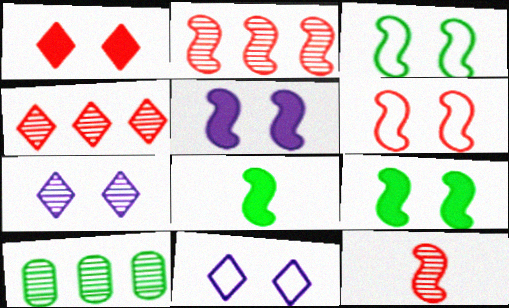[[7, 10, 12]]